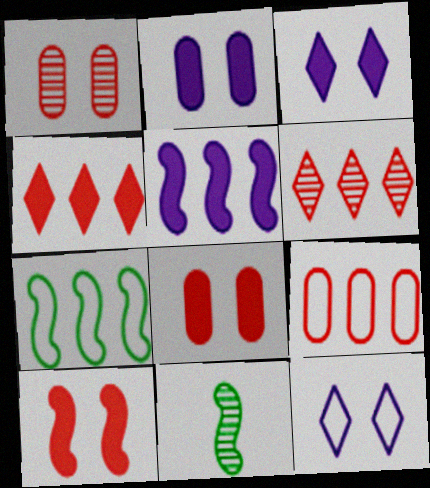[[3, 9, 11]]